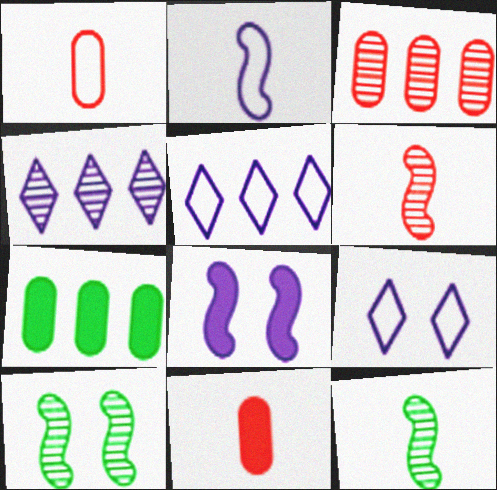[[5, 10, 11], 
[6, 7, 9]]